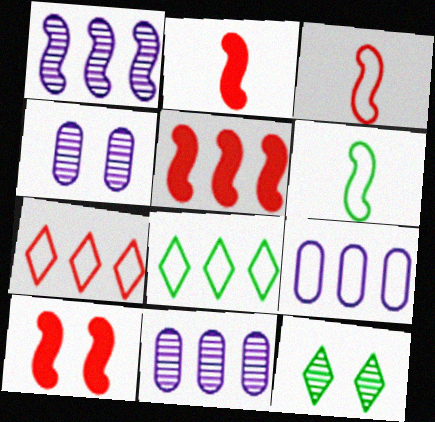[[1, 6, 10], 
[2, 4, 8], 
[2, 5, 10], 
[2, 9, 12], 
[5, 8, 11]]